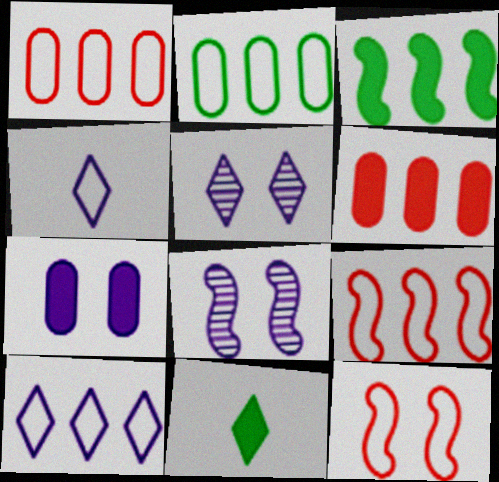[[1, 8, 11], 
[2, 4, 12], 
[2, 9, 10]]